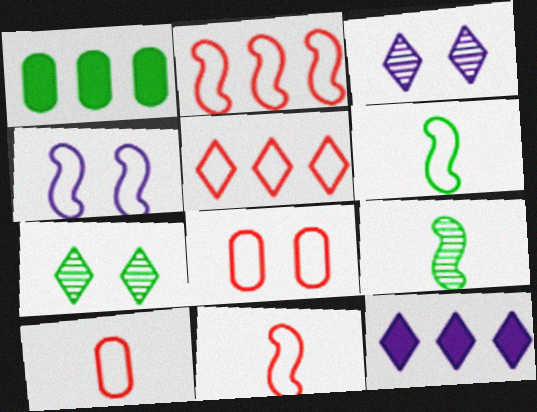[[1, 3, 11], 
[1, 6, 7], 
[2, 4, 6], 
[5, 8, 11], 
[8, 9, 12]]